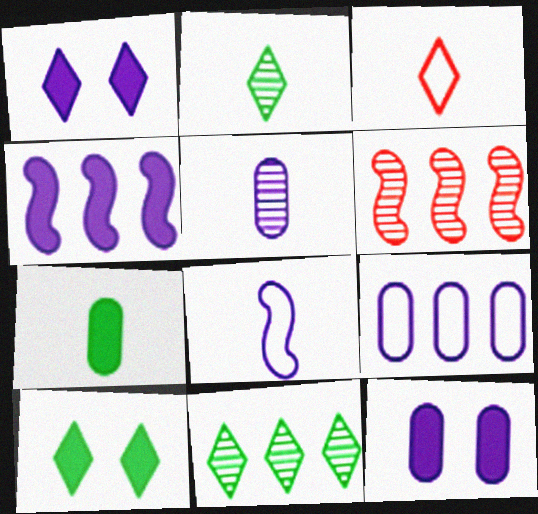[[1, 3, 11], 
[5, 9, 12]]